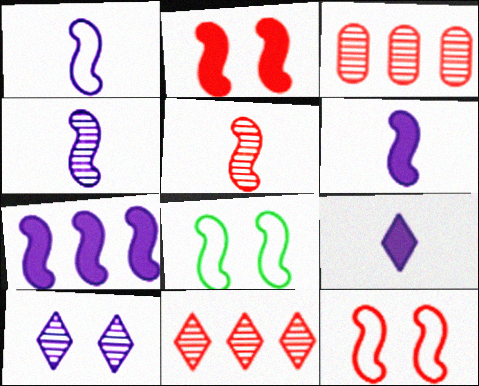[[1, 4, 6], 
[3, 8, 9], 
[5, 7, 8]]